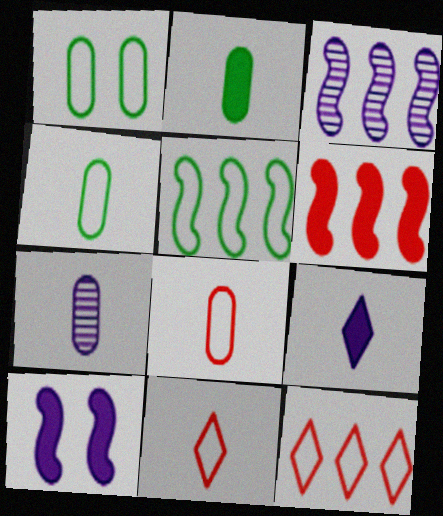[[2, 7, 8], 
[3, 5, 6]]